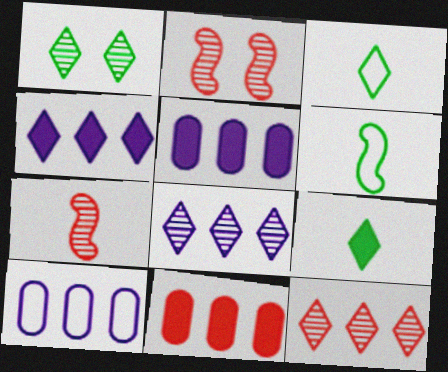[[2, 3, 5], 
[2, 9, 10]]